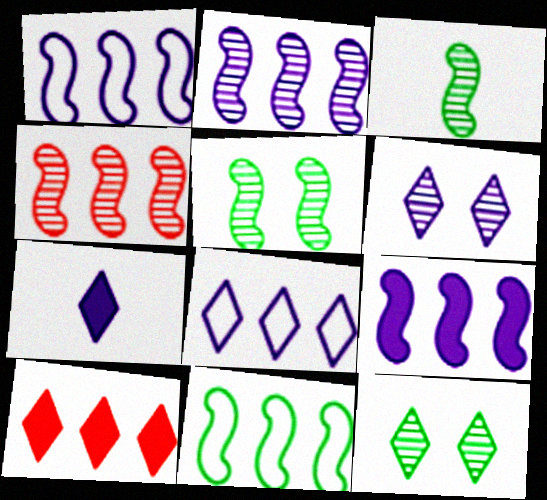[[1, 2, 9], 
[4, 9, 11], 
[6, 7, 8]]